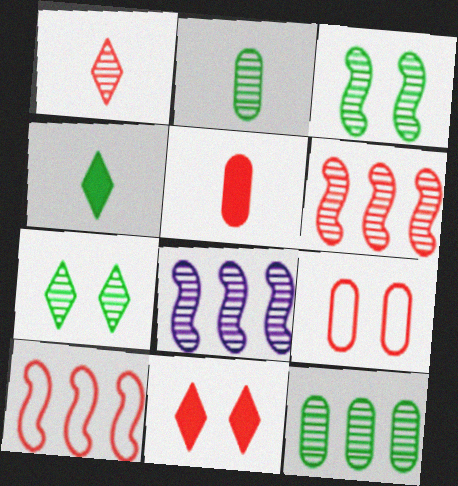[[4, 8, 9]]